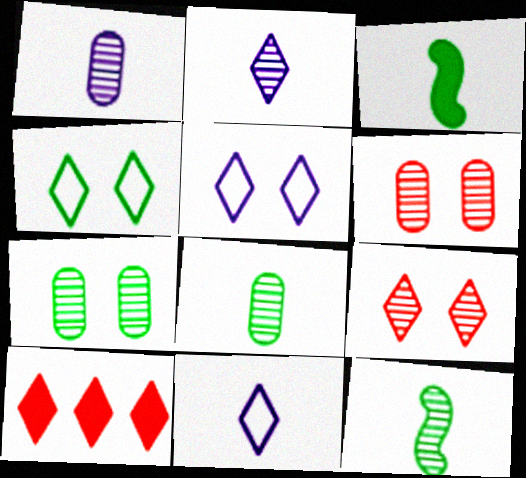[[2, 4, 10]]